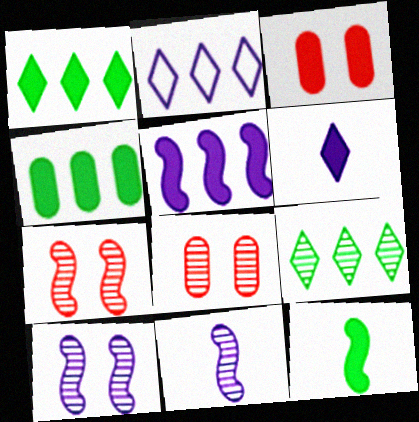[[2, 8, 12], 
[8, 9, 11]]